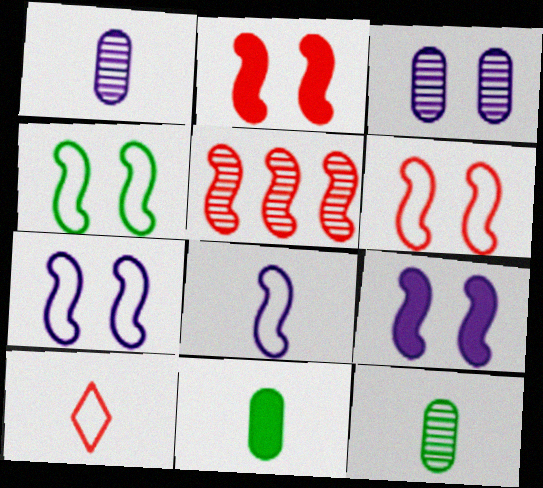[[4, 6, 7]]